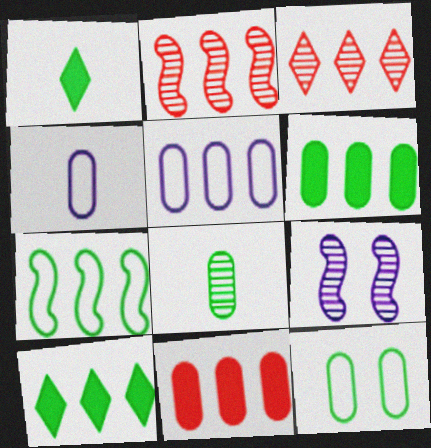[[2, 5, 10], 
[3, 8, 9], 
[6, 8, 12]]